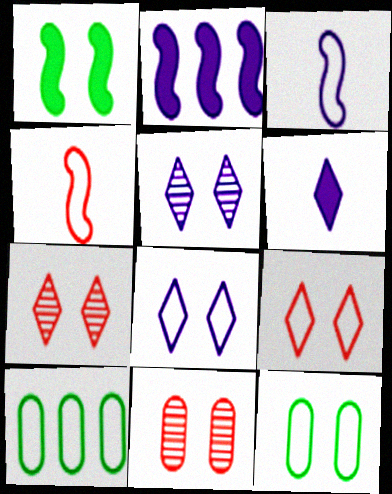[[1, 8, 11], 
[3, 9, 10], 
[4, 8, 10]]